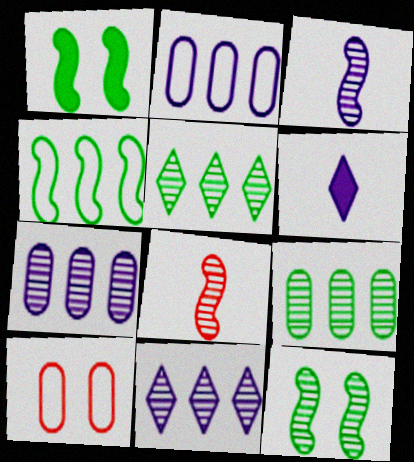[]